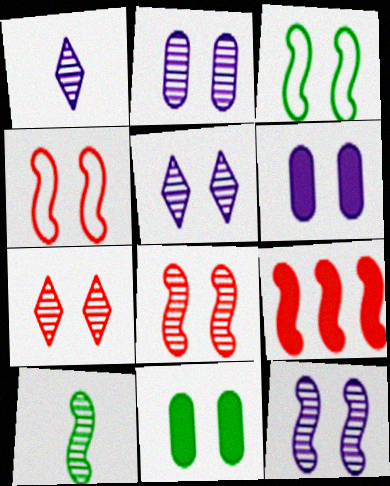[[2, 5, 12], 
[3, 6, 7], 
[4, 5, 11]]